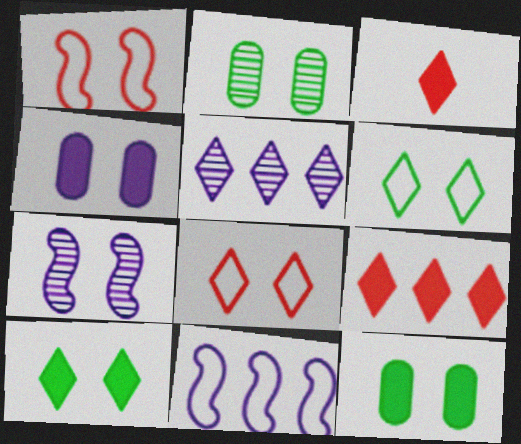[[2, 3, 11], 
[3, 5, 6], 
[7, 8, 12]]